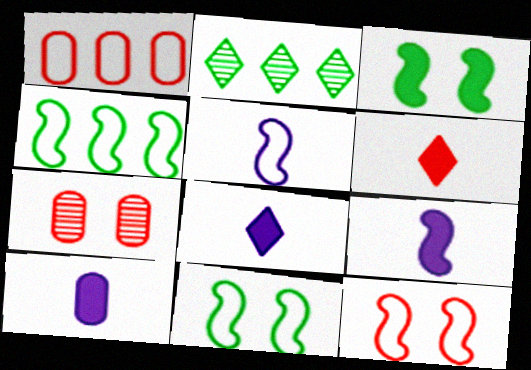[[2, 10, 12], 
[4, 5, 12], 
[4, 7, 8], 
[8, 9, 10]]